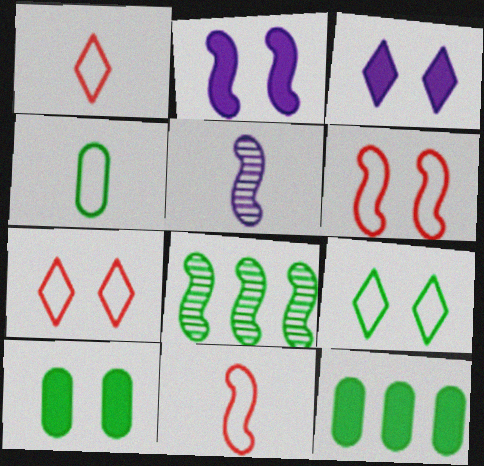[[2, 8, 11], 
[5, 7, 12]]